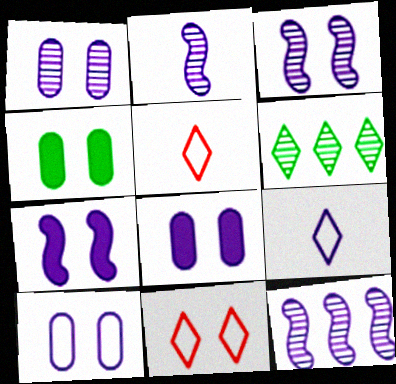[[1, 8, 10], 
[2, 3, 12], 
[3, 4, 11], 
[4, 5, 12], 
[8, 9, 12]]